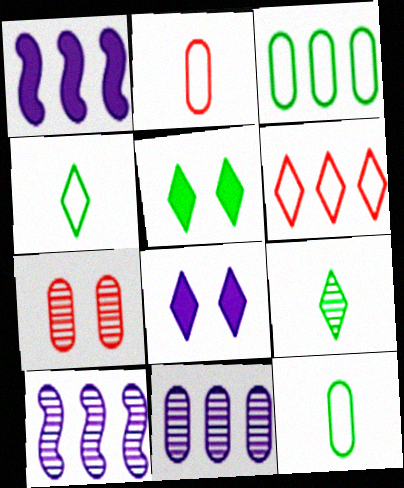[[1, 4, 7], 
[2, 5, 10], 
[6, 8, 9], 
[7, 9, 10]]